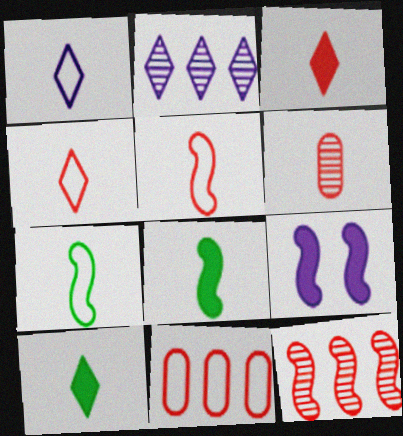[[1, 6, 8], 
[3, 5, 6], 
[7, 9, 12]]